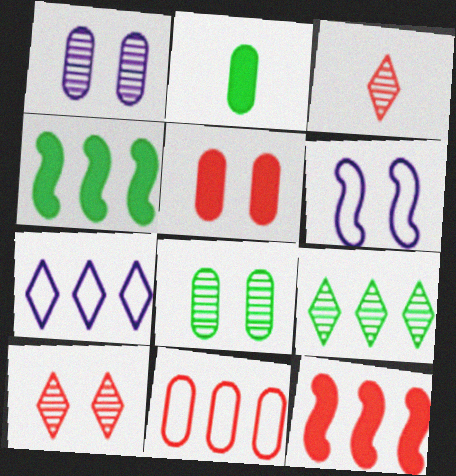[[1, 2, 11]]